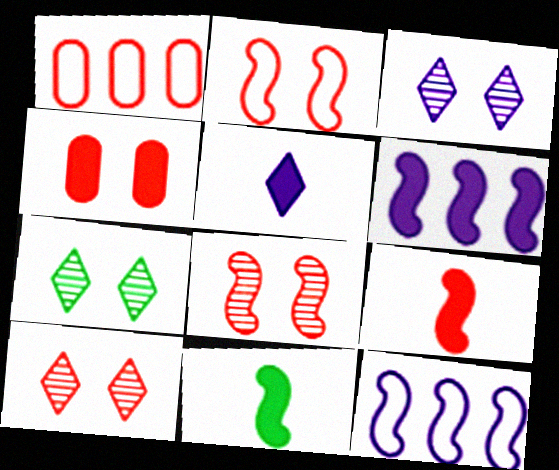[[1, 3, 11], 
[1, 9, 10], 
[2, 4, 10], 
[3, 7, 10], 
[8, 11, 12]]